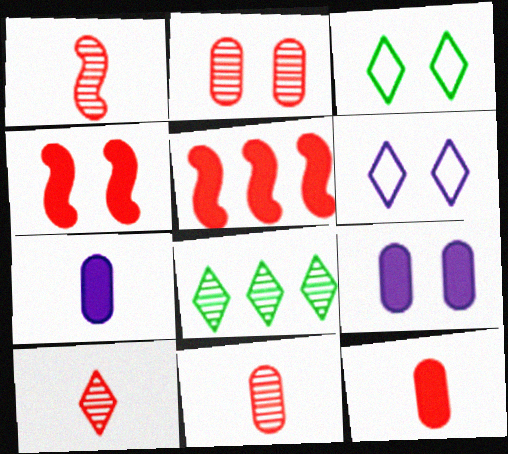[[1, 10, 11]]